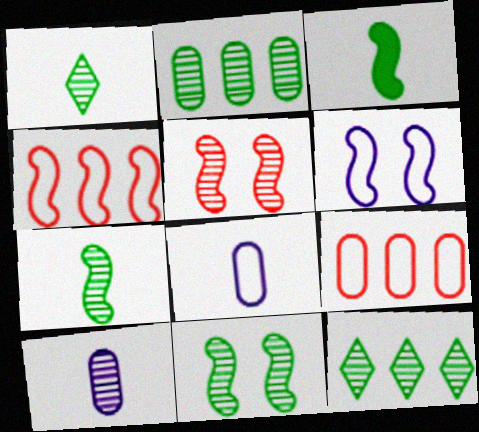[[1, 2, 11], 
[5, 10, 12]]